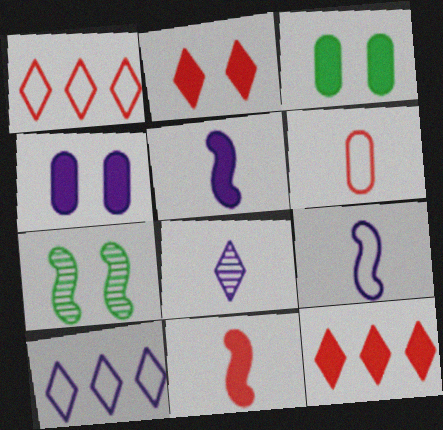[[3, 5, 12]]